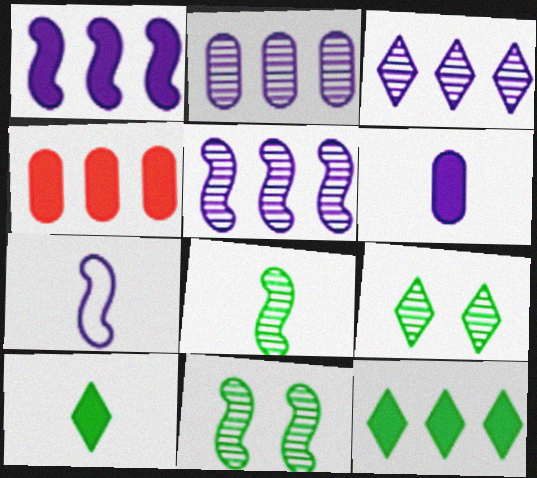[[1, 4, 12], 
[2, 3, 5], 
[4, 7, 9]]